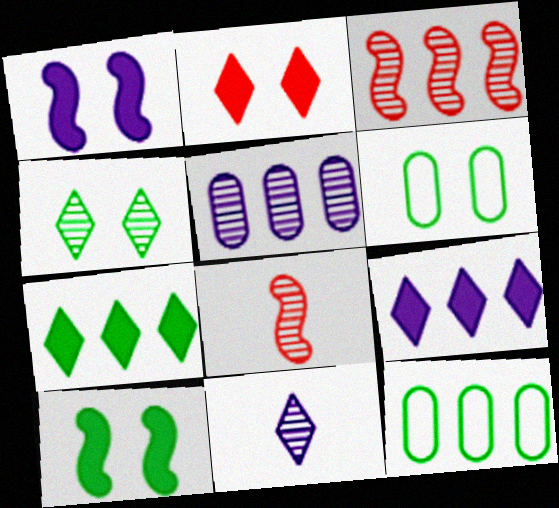[[3, 9, 12], 
[4, 5, 8], 
[4, 6, 10], 
[6, 8, 9]]